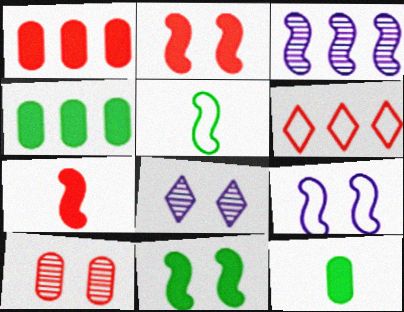[[1, 5, 8], 
[2, 3, 5], 
[3, 4, 6], 
[6, 7, 10]]